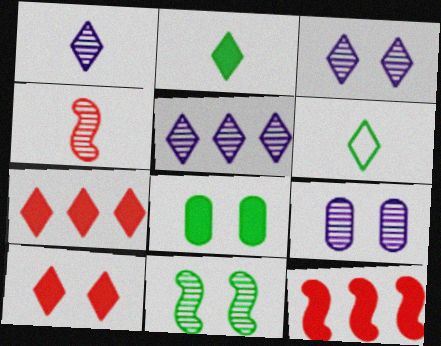[[1, 3, 5], 
[3, 6, 7], 
[5, 6, 10], 
[6, 9, 12]]